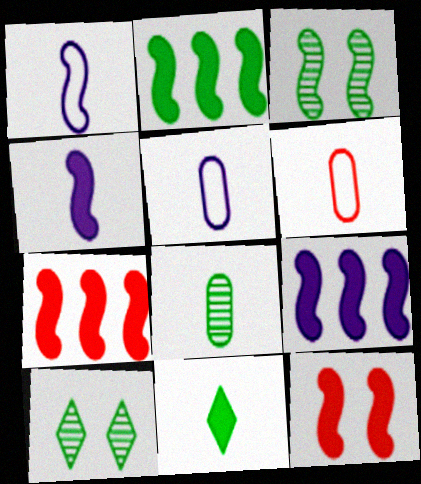[[1, 3, 7], 
[2, 4, 12], 
[2, 7, 9], 
[5, 7, 10], 
[6, 9, 10]]